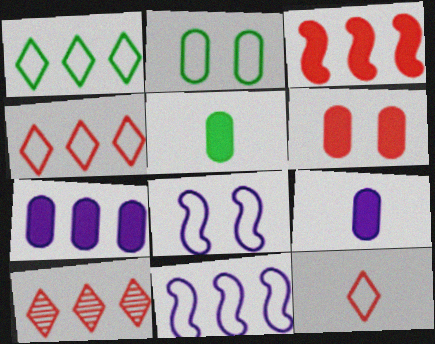[[2, 11, 12], 
[5, 6, 7], 
[5, 8, 10]]